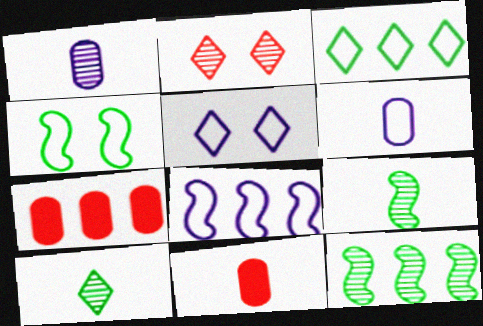[[1, 2, 12], 
[5, 6, 8], 
[5, 7, 9], 
[5, 11, 12]]